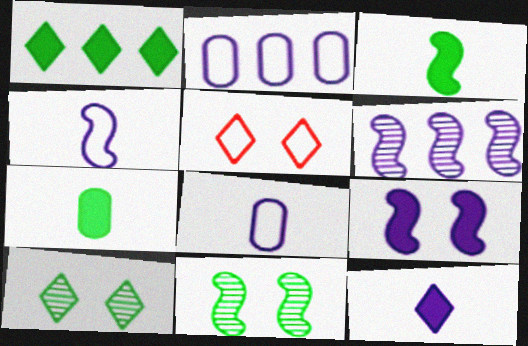[[4, 6, 9], 
[5, 6, 7]]